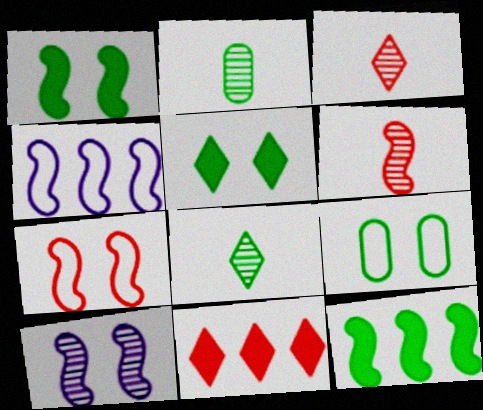[[1, 4, 6], 
[1, 7, 10], 
[8, 9, 12]]